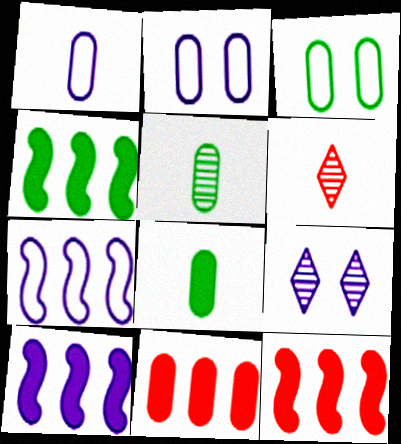[[1, 9, 10], 
[2, 4, 6], 
[2, 5, 11], 
[3, 6, 10], 
[4, 10, 12]]